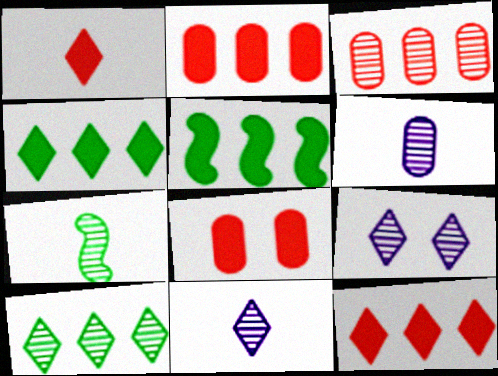[[3, 7, 9]]